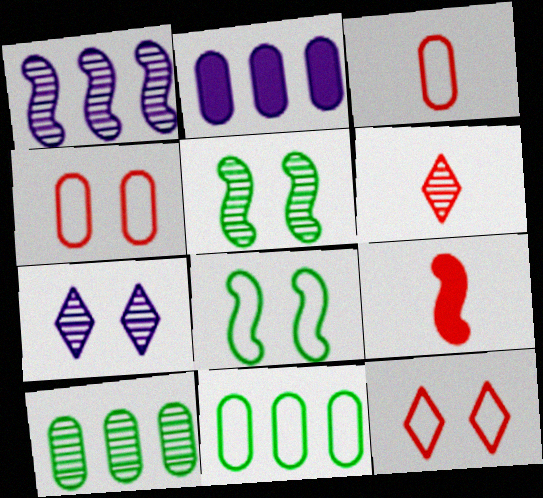[[1, 8, 9], 
[2, 6, 8], 
[3, 6, 9], 
[7, 9, 11]]